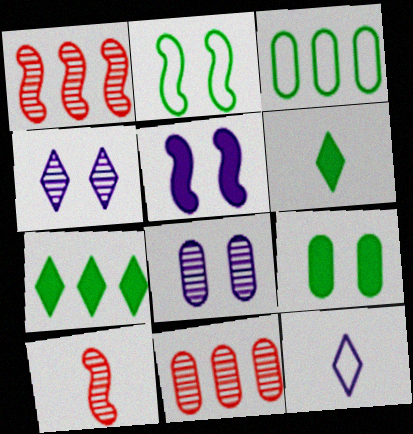[[1, 9, 12]]